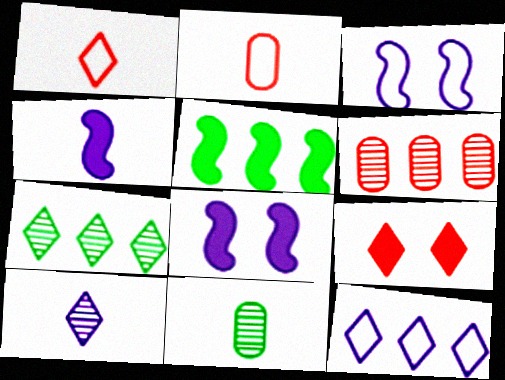[[1, 4, 11], 
[2, 7, 8], 
[5, 6, 12]]